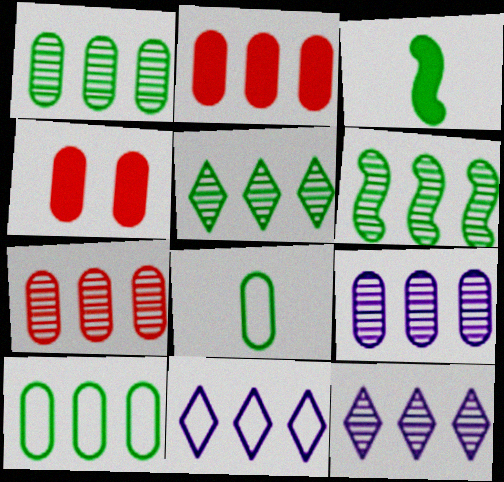[[1, 5, 6], 
[1, 7, 9], 
[2, 6, 11], 
[2, 9, 10], 
[4, 8, 9], 
[6, 7, 12]]